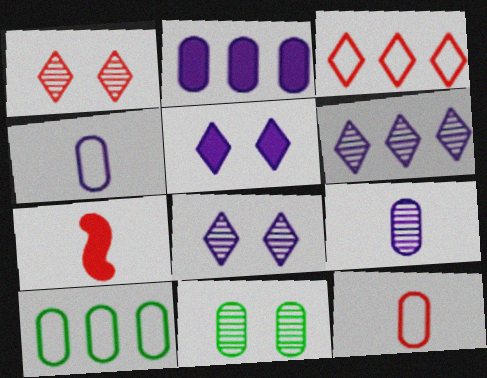[[2, 11, 12], 
[7, 8, 10]]